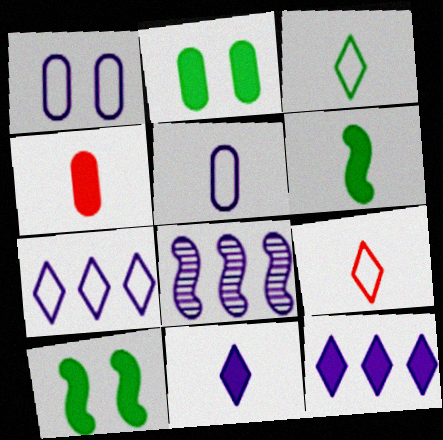[[1, 8, 11], 
[2, 8, 9], 
[4, 6, 11], 
[4, 10, 12]]